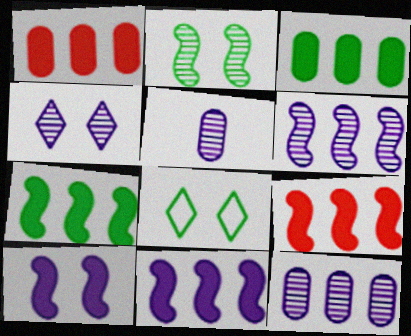[[4, 5, 6], 
[5, 8, 9], 
[7, 9, 11]]